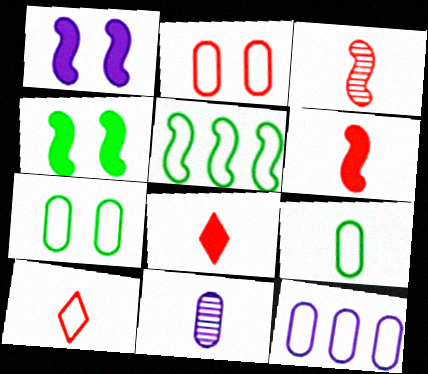[[1, 3, 5], 
[2, 9, 12]]